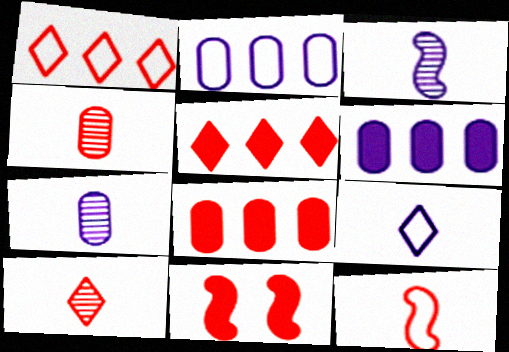[[1, 4, 11]]